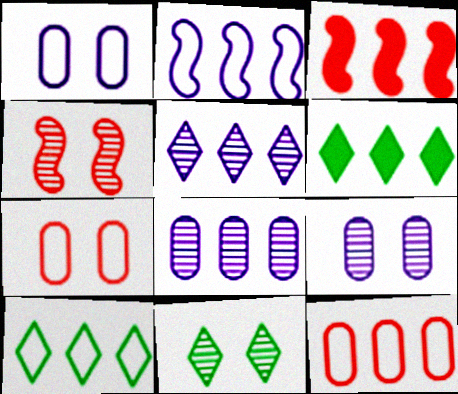[[2, 10, 12], 
[3, 8, 10], 
[4, 9, 11]]